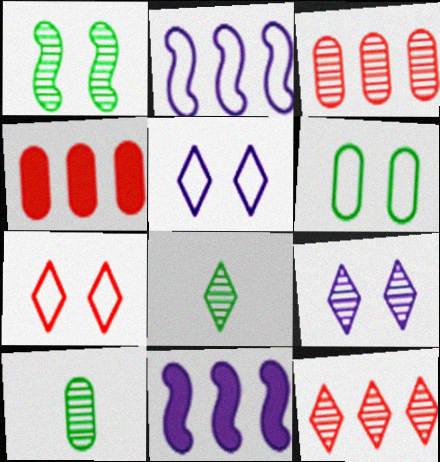[[7, 10, 11], 
[8, 9, 12]]